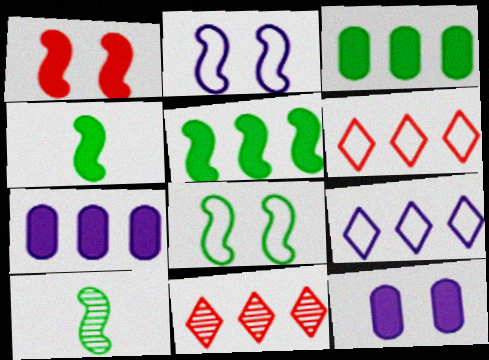[[5, 8, 10], 
[6, 10, 12]]